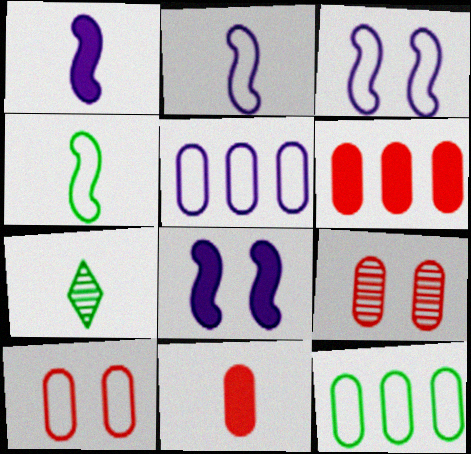[[2, 7, 11], 
[3, 6, 7]]